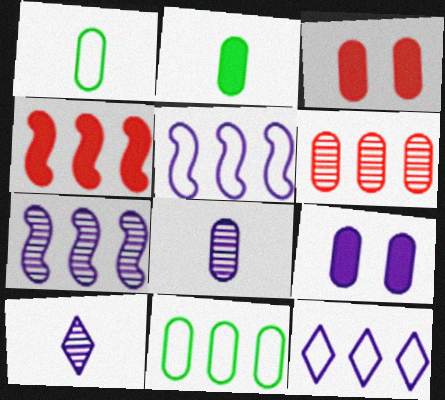[[1, 6, 9], 
[3, 8, 11], 
[5, 9, 10]]